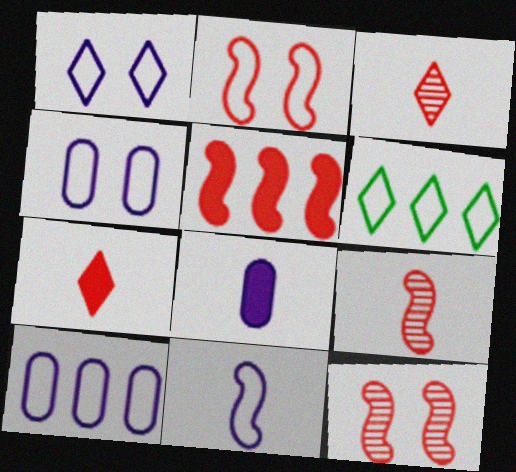[[1, 10, 11], 
[2, 5, 9], 
[6, 8, 12]]